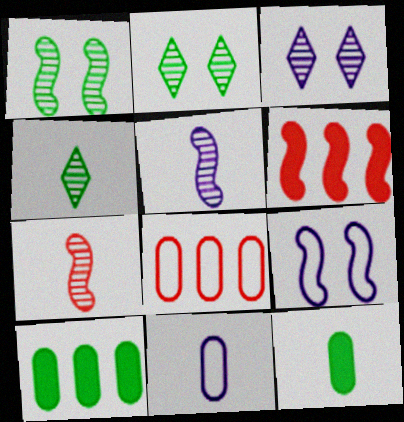[[2, 6, 11]]